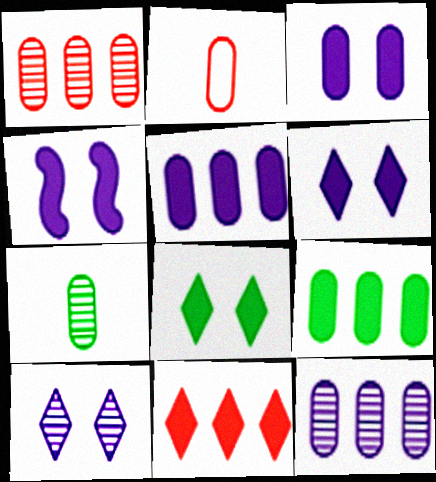[[3, 4, 6]]